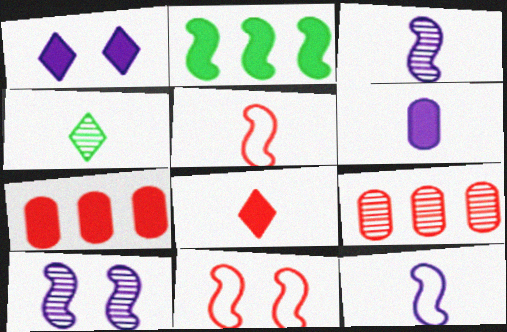[[2, 3, 11], 
[2, 5, 10], 
[4, 5, 6], 
[4, 9, 10], 
[8, 9, 11]]